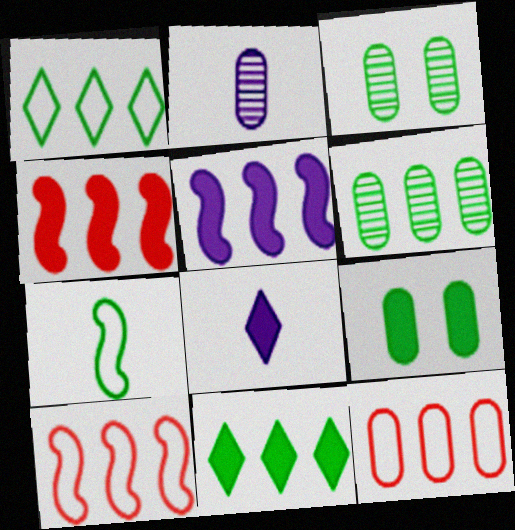[[2, 9, 12], 
[3, 7, 11], 
[3, 8, 10], 
[4, 8, 9]]